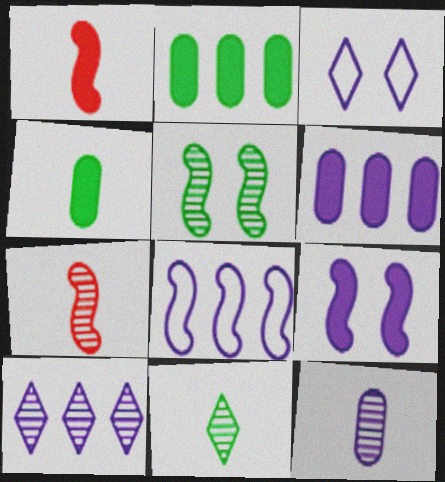[[1, 5, 8], 
[2, 3, 7], 
[6, 8, 10], 
[7, 11, 12]]